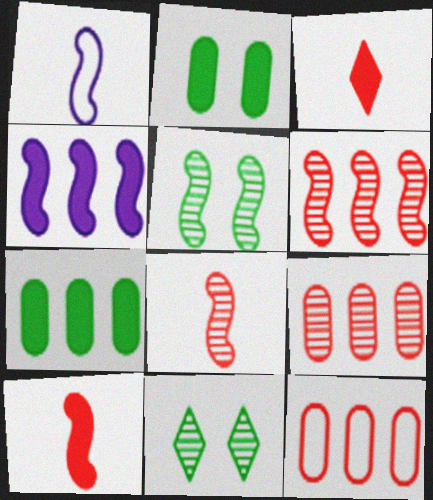[[2, 3, 4]]